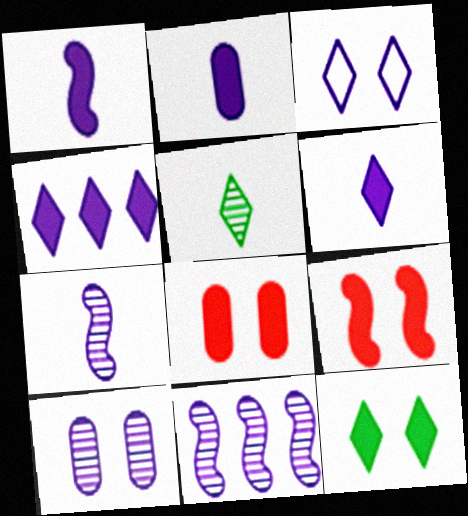[[1, 2, 6], 
[2, 3, 11]]